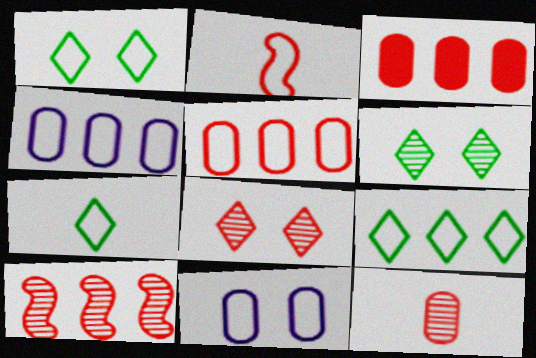[[1, 2, 4], 
[1, 7, 9], 
[2, 3, 8], 
[2, 9, 11], 
[8, 10, 12]]